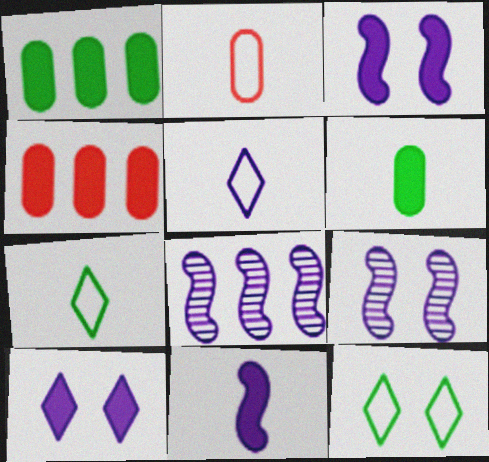[[4, 7, 9]]